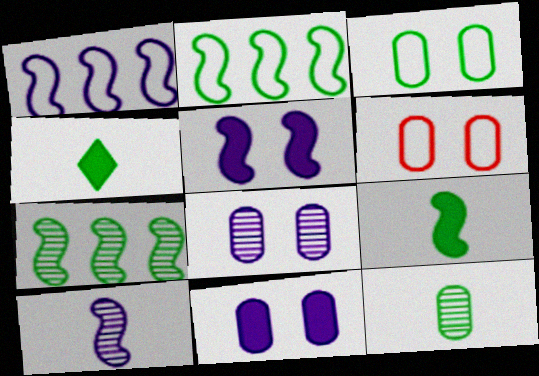[[1, 5, 10], 
[3, 4, 7]]